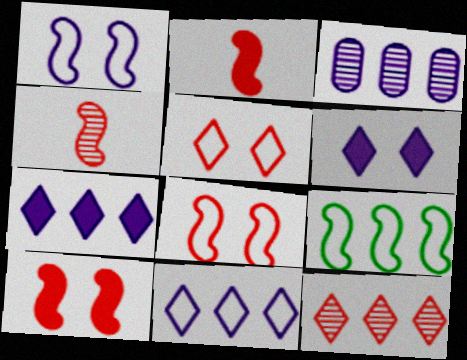[]